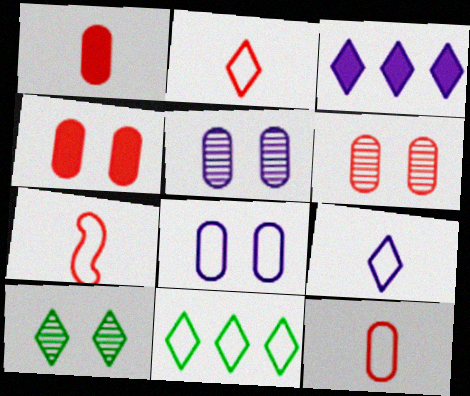[[2, 3, 10], 
[2, 7, 12], 
[7, 8, 11]]